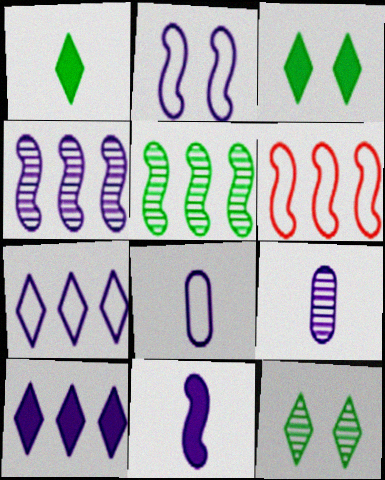[[2, 4, 11], 
[2, 7, 8], 
[2, 9, 10], 
[3, 6, 9]]